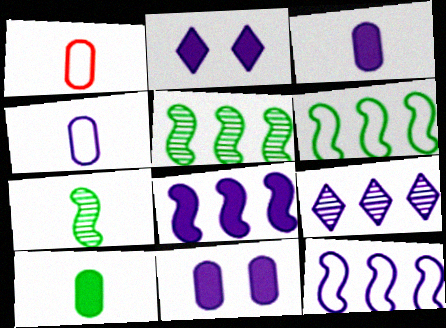[[1, 2, 5], 
[2, 3, 8]]